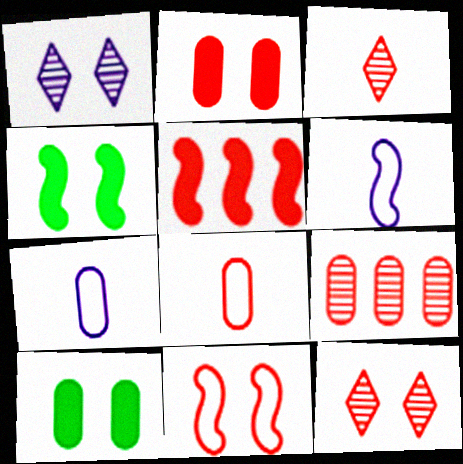[[1, 10, 11], 
[2, 8, 9], 
[2, 11, 12], 
[5, 8, 12], 
[7, 9, 10]]